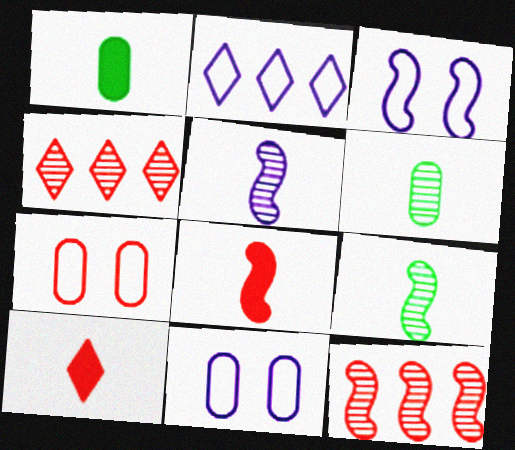[[1, 3, 4], 
[4, 7, 8], 
[7, 10, 12]]